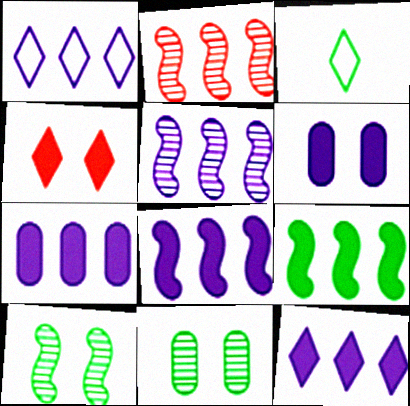[[1, 5, 7], 
[2, 3, 6], 
[3, 9, 11], 
[7, 8, 12]]